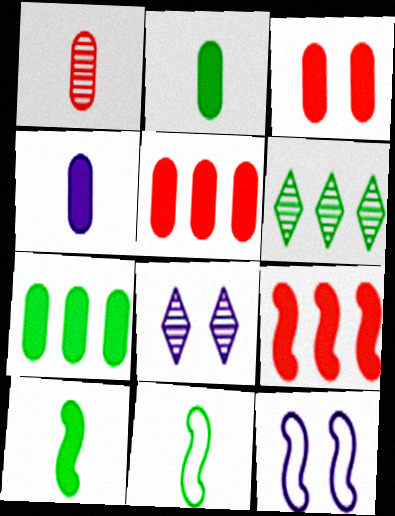[[3, 4, 7], 
[5, 8, 11]]